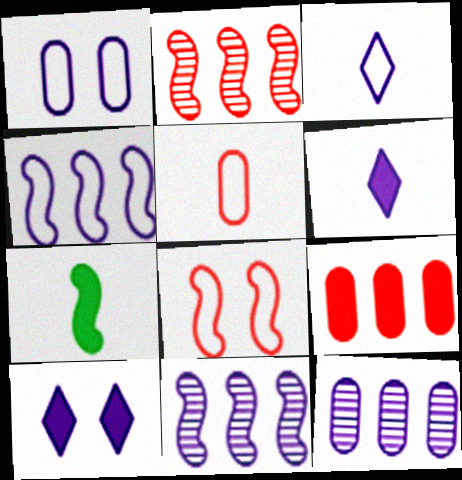[[1, 3, 4], 
[1, 6, 11], 
[7, 8, 11], 
[7, 9, 10]]